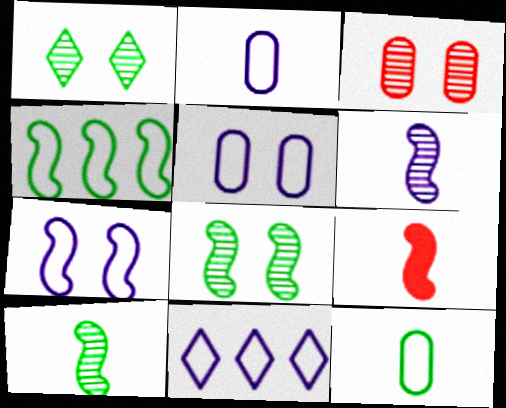[[2, 7, 11]]